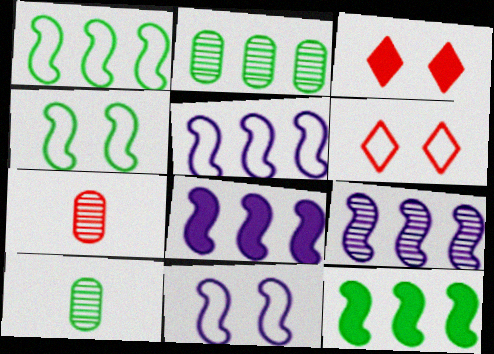[[3, 5, 10], 
[5, 8, 9], 
[6, 8, 10]]